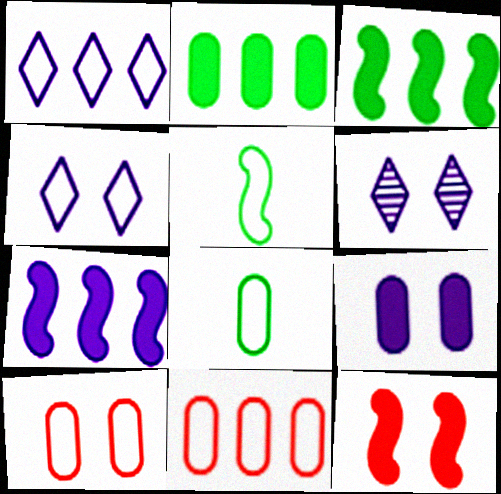[[1, 5, 10], 
[4, 5, 11]]